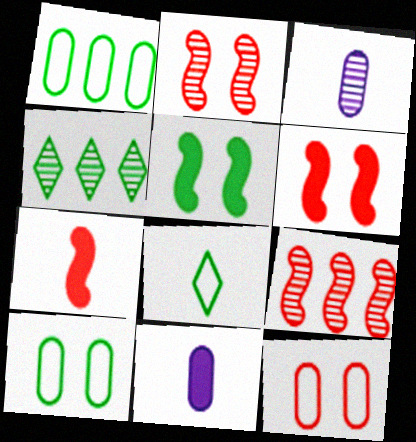[[2, 3, 4], 
[3, 7, 8]]